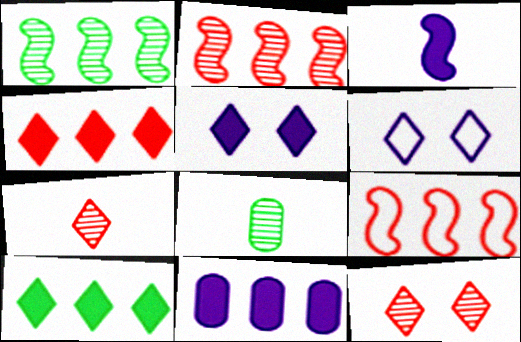[[3, 5, 11], 
[5, 8, 9], 
[6, 7, 10]]